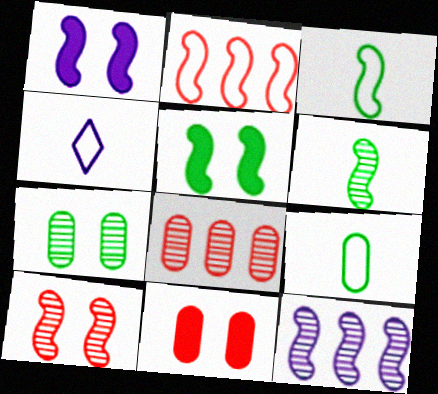[[1, 2, 6], 
[4, 5, 8], 
[6, 10, 12]]